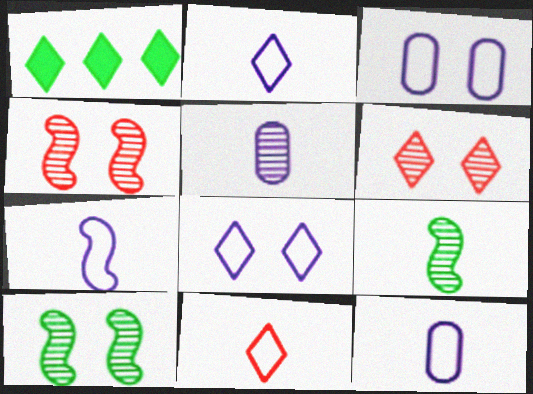[[1, 2, 6], 
[1, 4, 12], 
[2, 7, 12]]